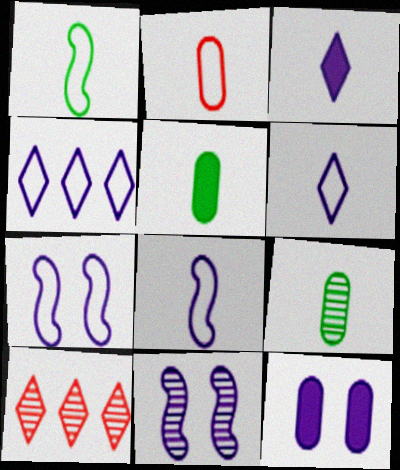[[1, 2, 6], 
[1, 10, 12], 
[5, 7, 10], 
[9, 10, 11]]